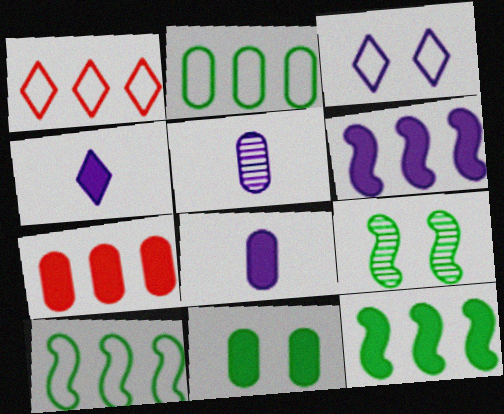[[1, 8, 9], 
[3, 5, 6], 
[7, 8, 11]]